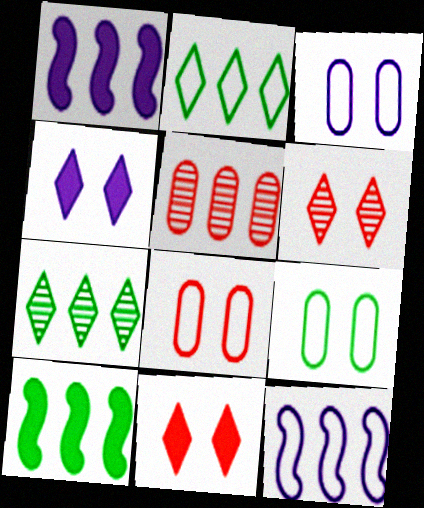[[1, 2, 5], 
[3, 8, 9]]